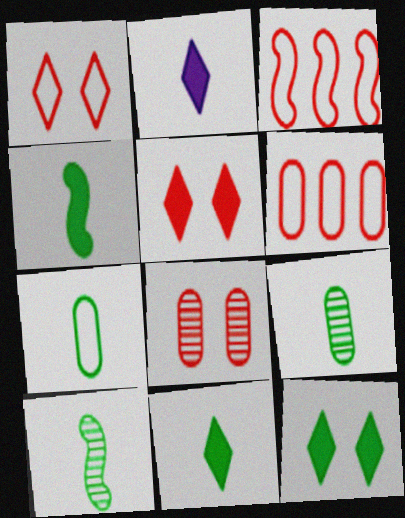[[7, 10, 11]]